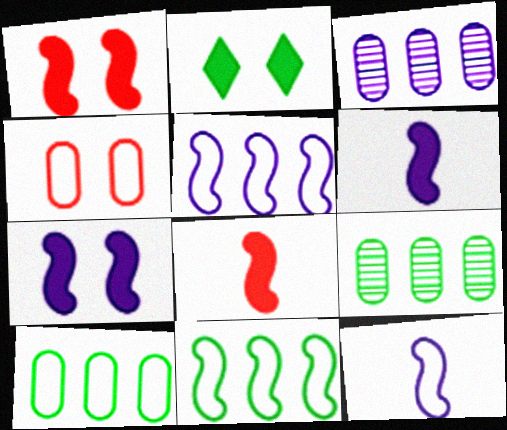[]